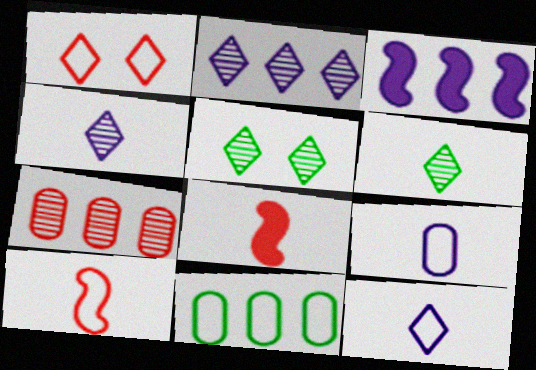[[1, 7, 8], 
[6, 8, 9]]